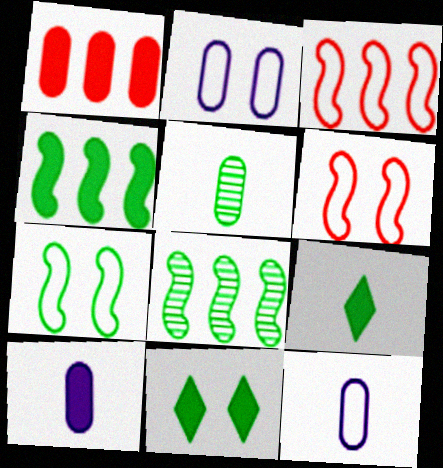[[1, 2, 5]]